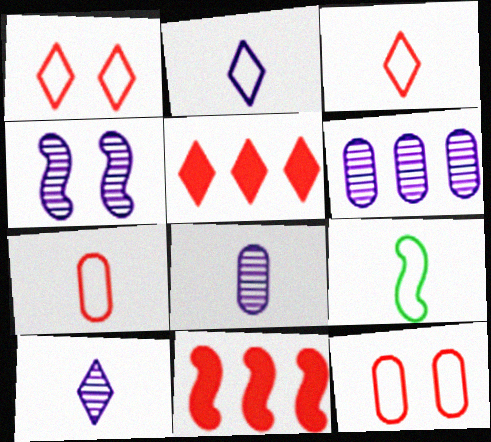[[2, 7, 9], 
[4, 6, 10], 
[4, 9, 11]]